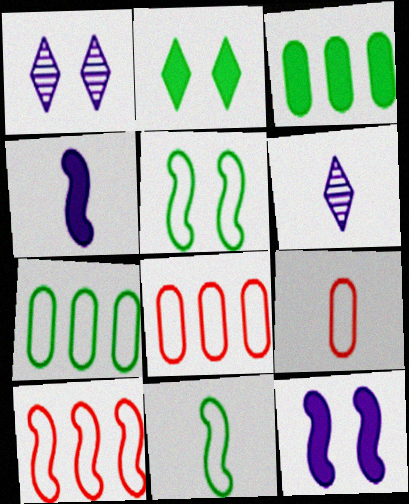[]